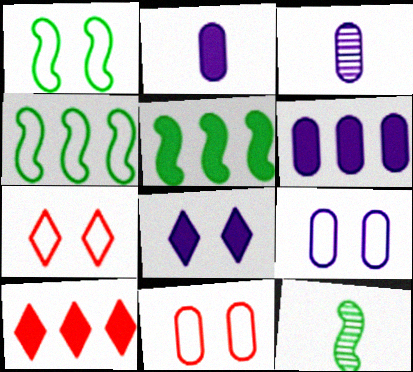[[1, 3, 10], 
[1, 5, 12], 
[1, 7, 9], 
[3, 5, 7], 
[3, 6, 9], 
[5, 6, 10], 
[6, 7, 12], 
[9, 10, 12]]